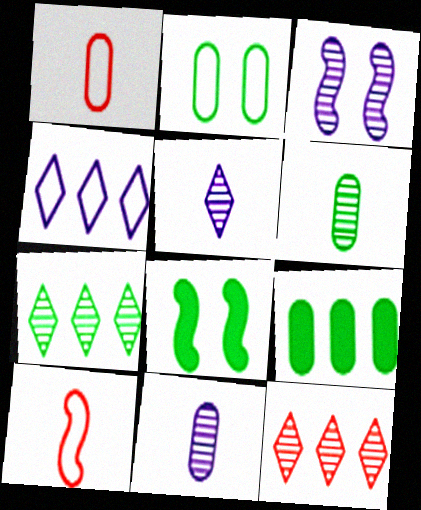[[2, 4, 10], 
[2, 6, 9], 
[3, 6, 12]]